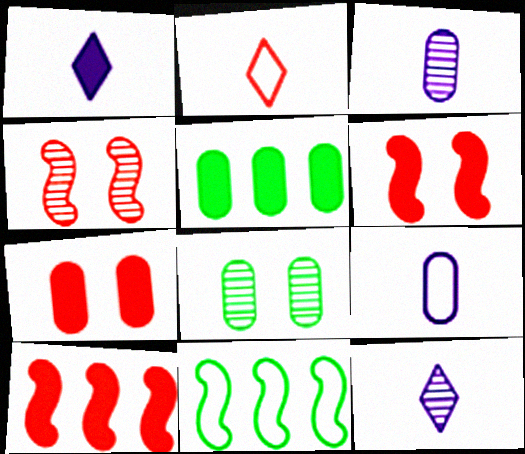[[1, 5, 6], 
[7, 11, 12]]